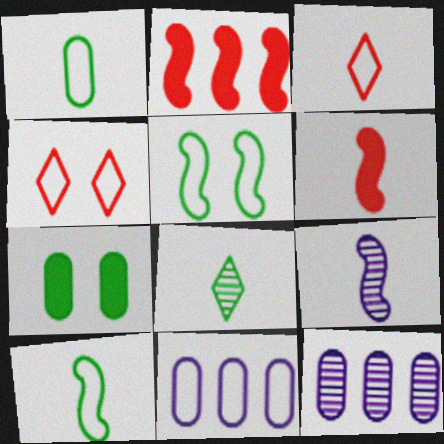[[2, 5, 9], 
[3, 5, 11], 
[4, 10, 11], 
[6, 9, 10]]